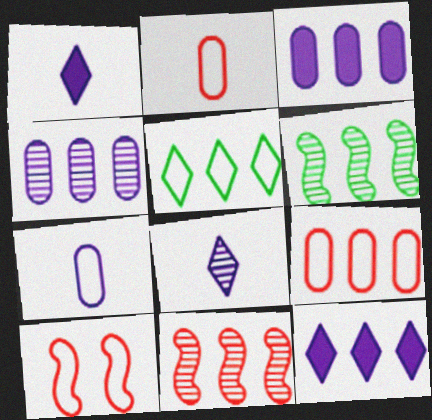[[3, 5, 11], 
[5, 7, 10], 
[6, 9, 12]]